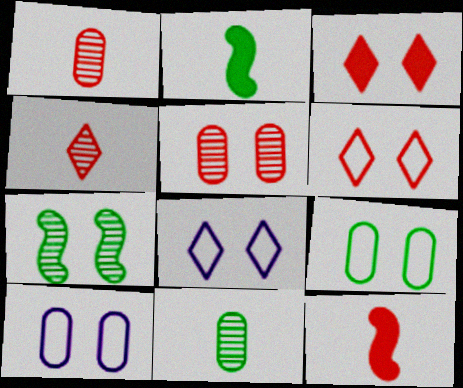[[3, 7, 10]]